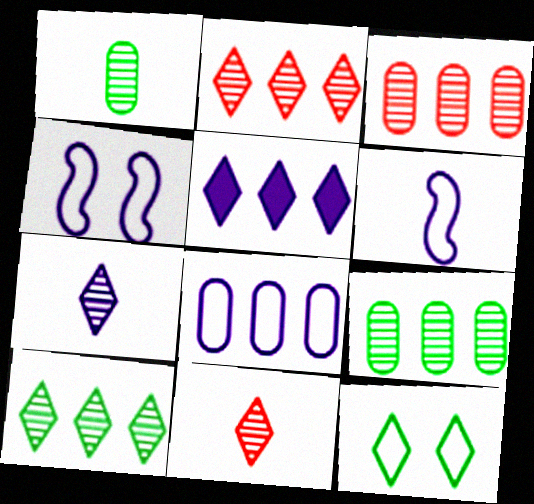[[5, 11, 12]]